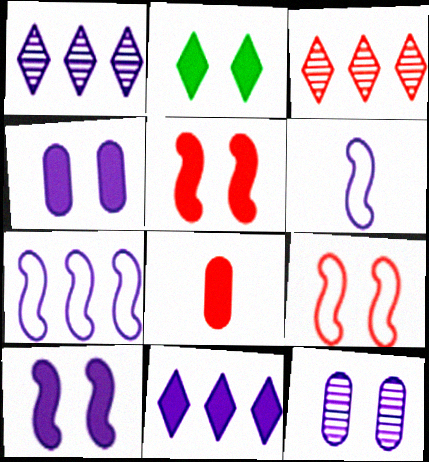[[1, 4, 6], 
[2, 4, 5], 
[2, 9, 12], 
[3, 8, 9], 
[6, 11, 12]]